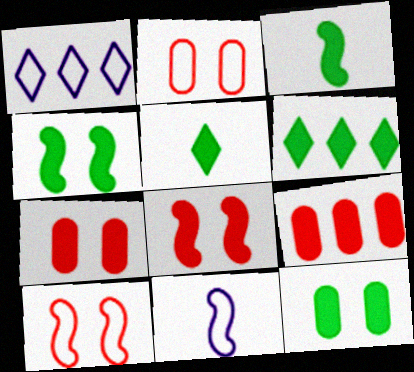[[3, 6, 12]]